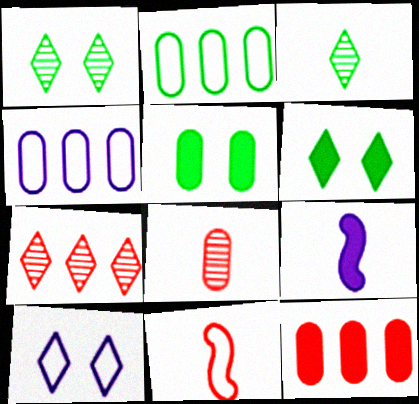[[2, 10, 11], 
[4, 5, 8], 
[6, 9, 12]]